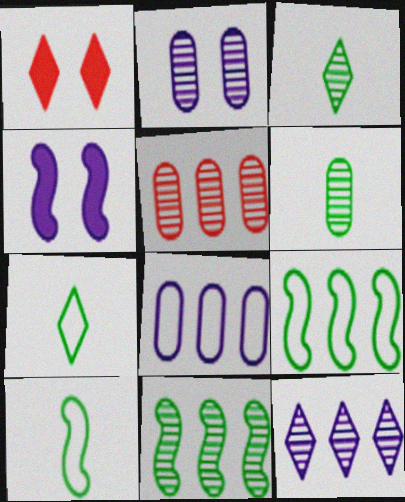[[1, 7, 12], 
[2, 5, 6], 
[4, 5, 7], 
[5, 11, 12]]